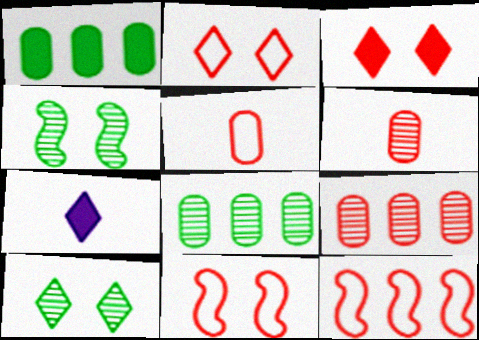[[2, 5, 12], 
[3, 6, 12], 
[7, 8, 11]]